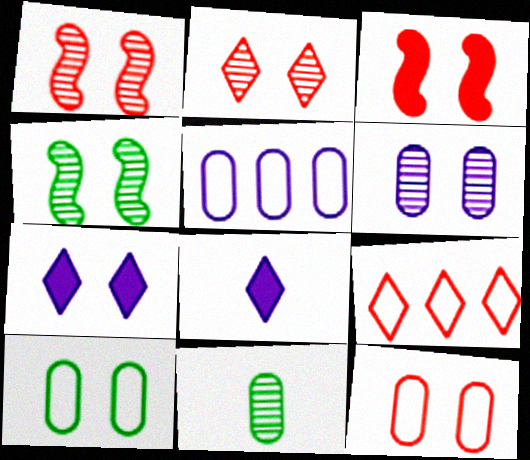[[1, 7, 10], 
[2, 3, 12], 
[2, 4, 6], 
[4, 7, 12]]